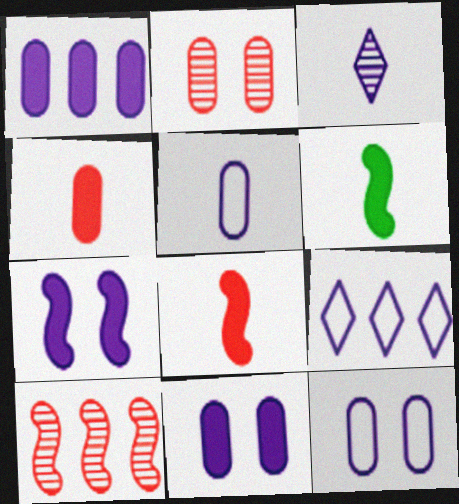[[2, 6, 9]]